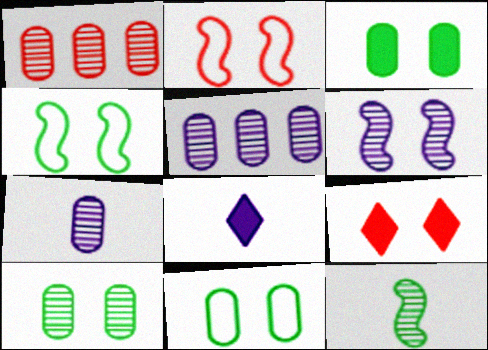[[1, 4, 8], 
[1, 7, 10], 
[3, 10, 11], 
[6, 9, 11]]